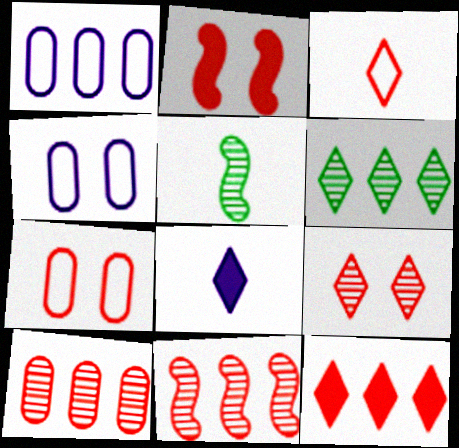[[2, 3, 10], 
[2, 7, 9], 
[3, 9, 12], 
[4, 5, 12]]